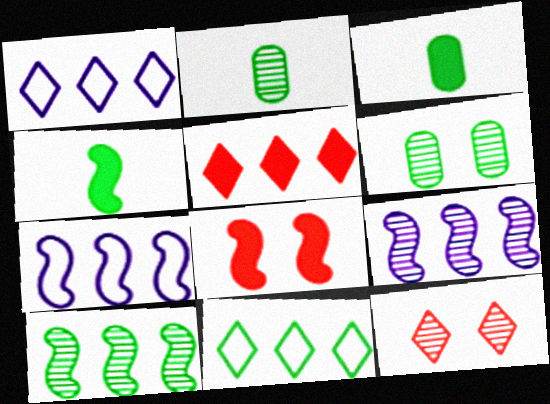[[1, 2, 8], 
[2, 9, 12], 
[3, 7, 12], 
[4, 6, 11]]